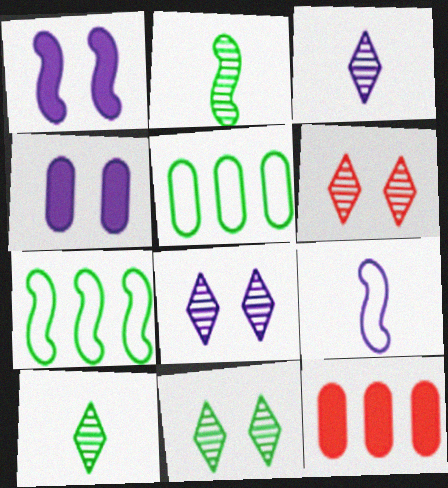[[6, 8, 11], 
[9, 11, 12]]